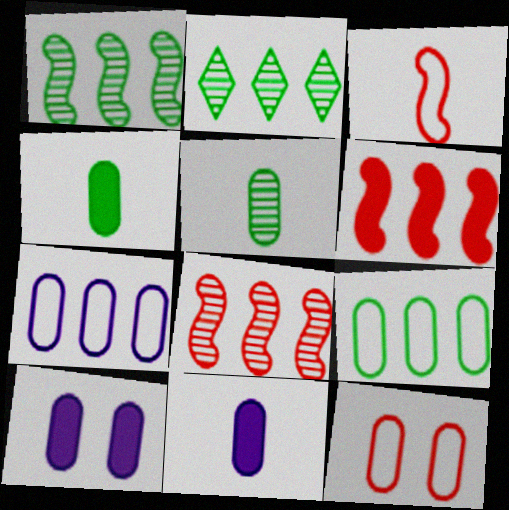[[2, 3, 10], 
[2, 6, 7]]